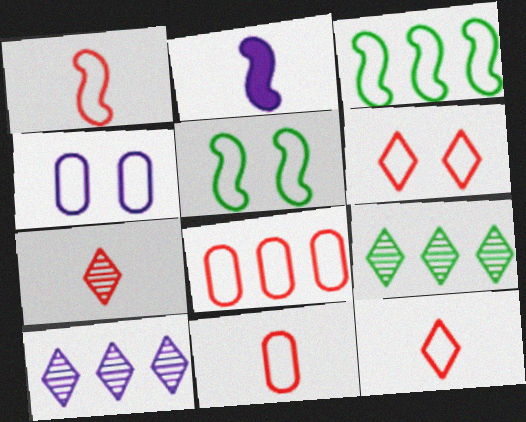[[1, 6, 8], 
[1, 11, 12], 
[2, 4, 10], 
[3, 4, 12], 
[4, 5, 6]]